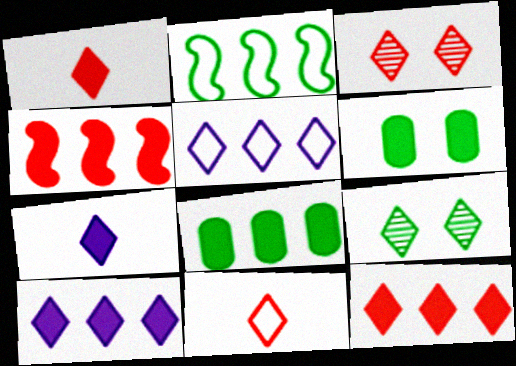[[1, 5, 9], 
[3, 11, 12], 
[4, 6, 7], 
[4, 8, 10], 
[9, 10, 11]]